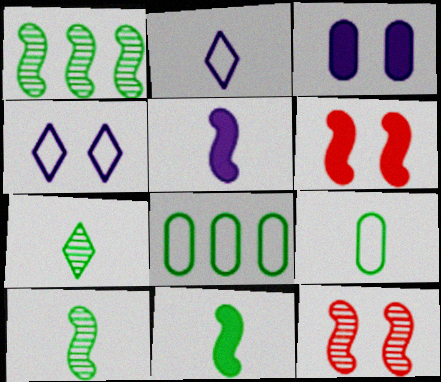[[7, 9, 11]]